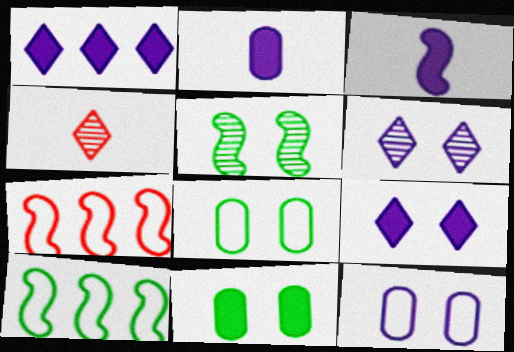[[3, 5, 7]]